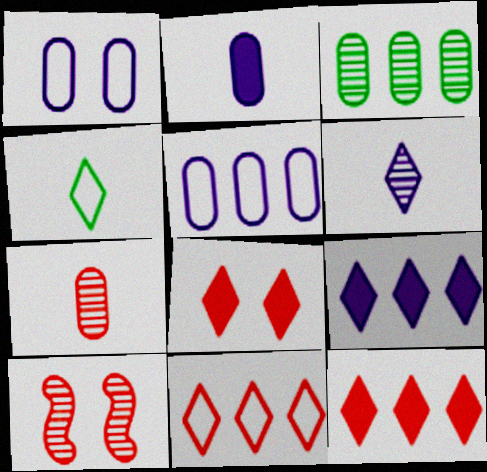[[3, 6, 10]]